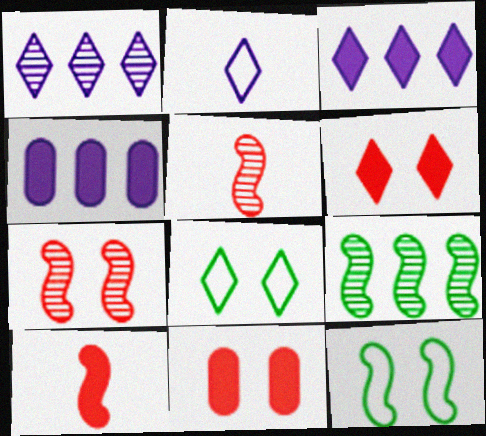[[2, 9, 11], 
[4, 5, 8]]